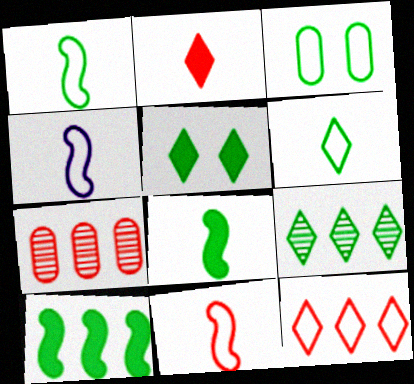[[1, 4, 11], 
[3, 4, 12], 
[3, 8, 9], 
[4, 5, 7], 
[5, 6, 9]]